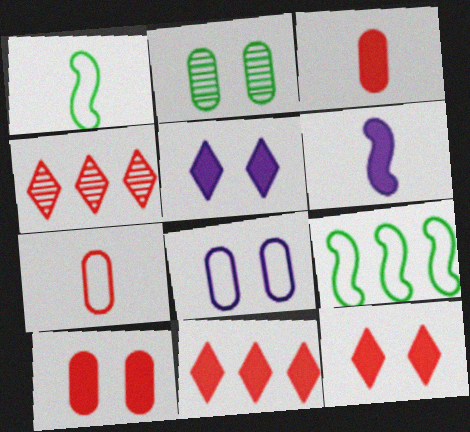[[2, 8, 10]]